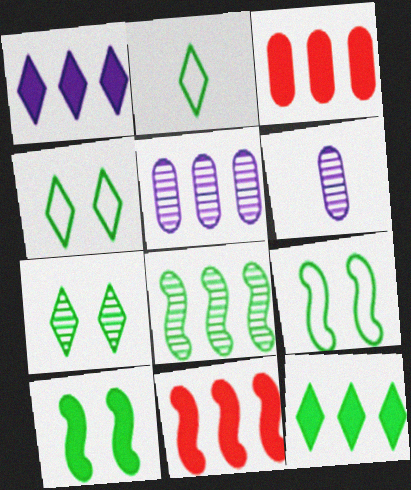[[2, 7, 12], 
[4, 6, 11]]